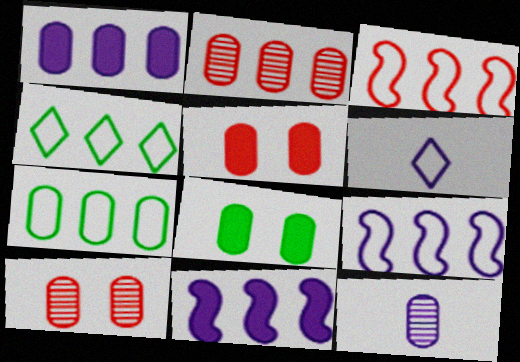[[1, 2, 7], 
[2, 4, 11], 
[5, 7, 12]]